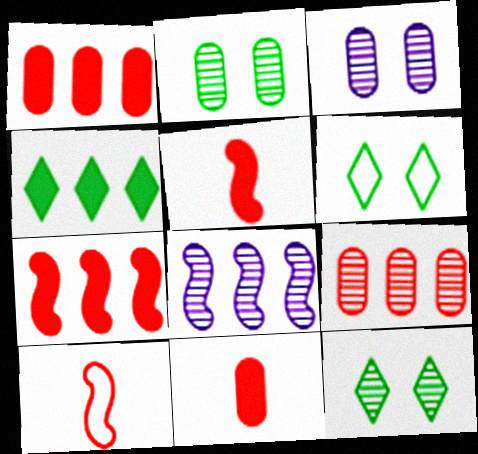[[3, 4, 10], 
[6, 8, 11]]